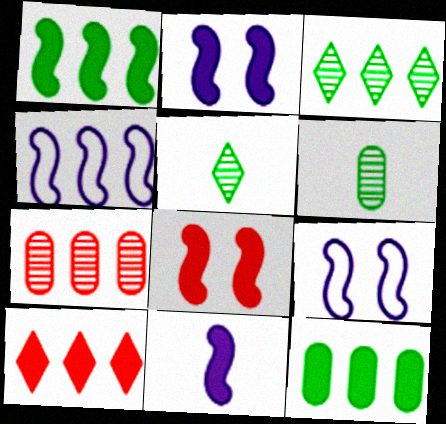[[1, 8, 11], 
[6, 9, 10]]